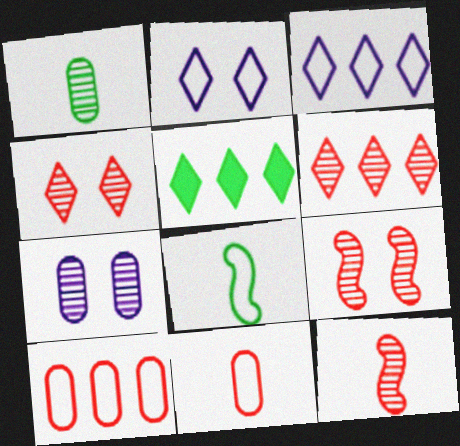[[2, 8, 10], 
[3, 5, 6]]